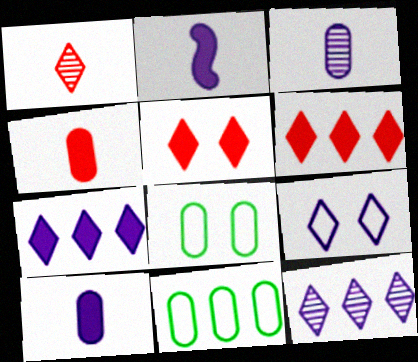[]